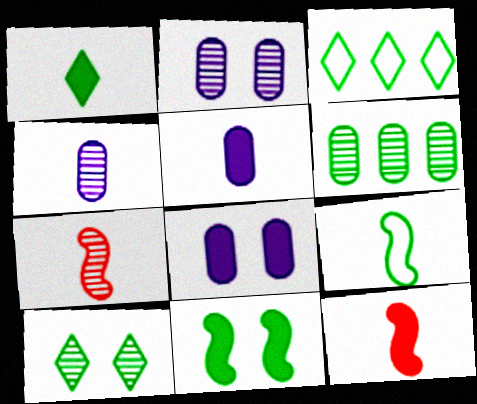[[1, 3, 10], 
[1, 5, 12], 
[2, 3, 12], 
[3, 7, 8]]